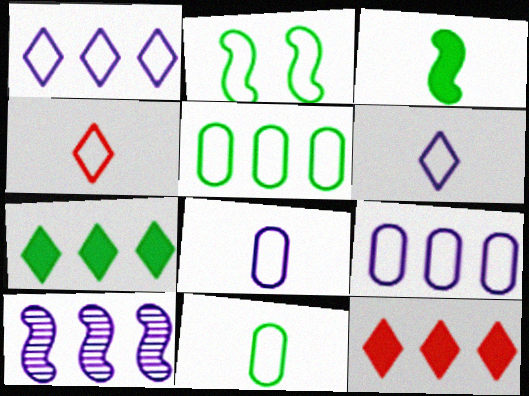[[2, 4, 9], 
[5, 10, 12]]